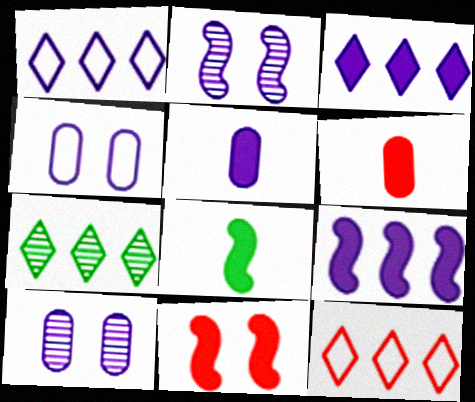[[1, 2, 5], 
[3, 7, 12], 
[8, 9, 11], 
[8, 10, 12]]